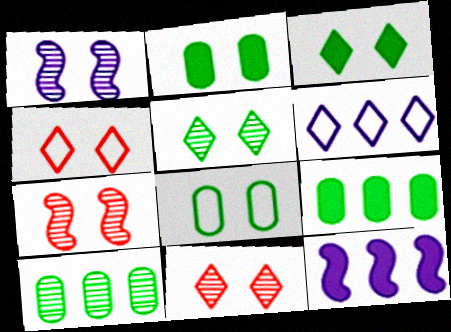[[1, 2, 4]]